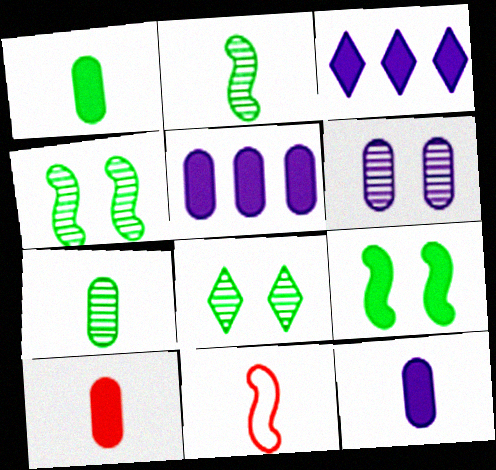[[1, 10, 12], 
[3, 9, 10], 
[5, 8, 11]]